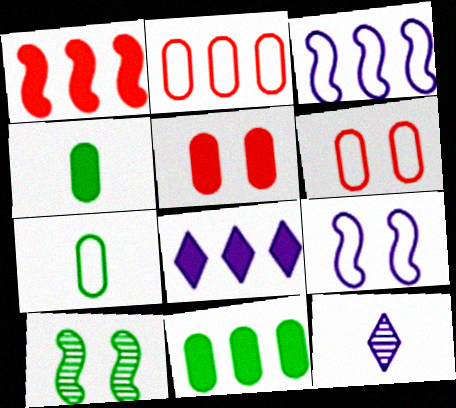[[1, 8, 11]]